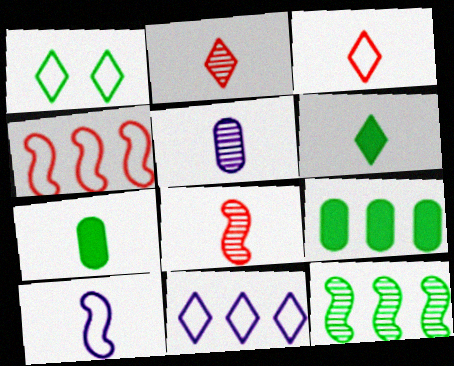[[1, 3, 11], 
[1, 7, 12], 
[2, 7, 10]]